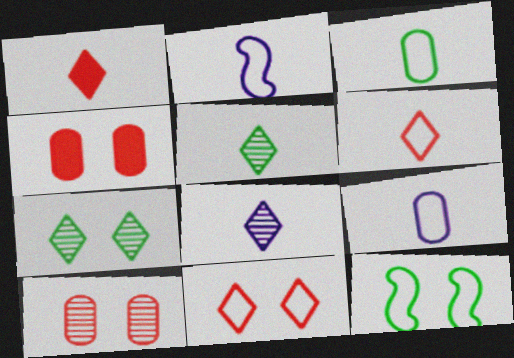[[2, 3, 6]]